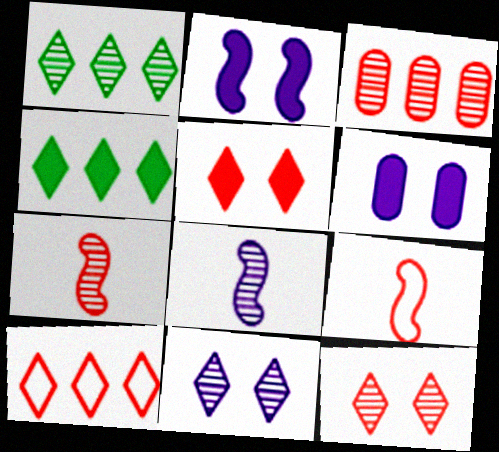[[1, 6, 9], 
[3, 5, 9], 
[3, 7, 12]]